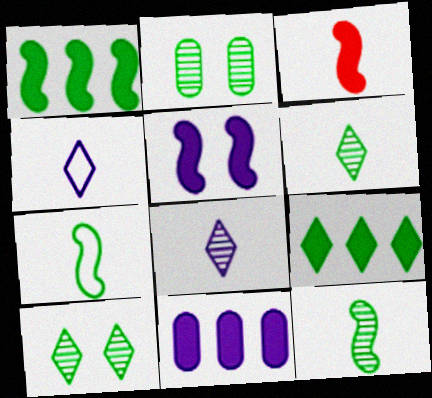[[1, 3, 5], 
[2, 7, 9]]